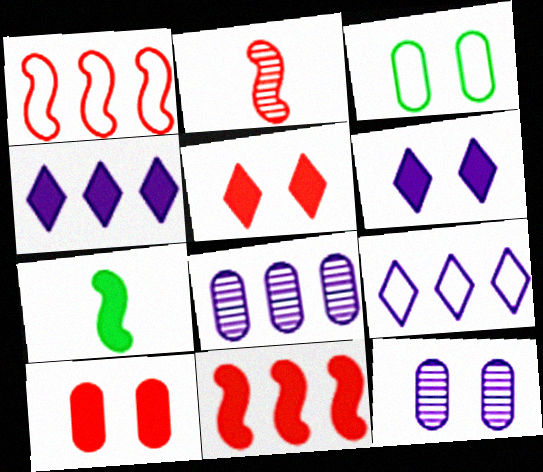[[2, 3, 4], 
[3, 10, 12], 
[4, 7, 10]]